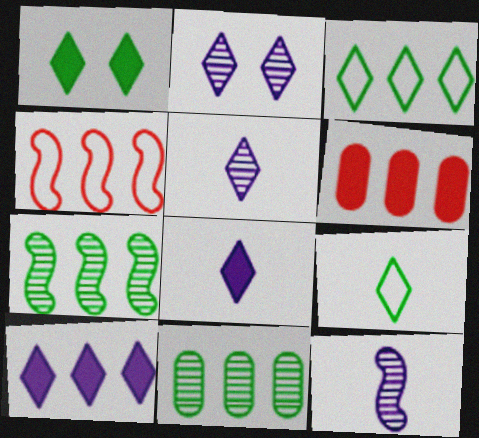[[4, 10, 11]]